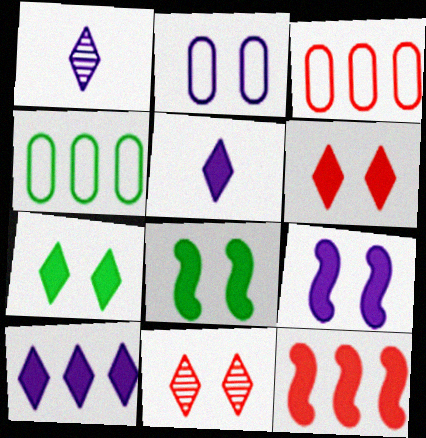[[1, 3, 8], 
[2, 8, 11]]